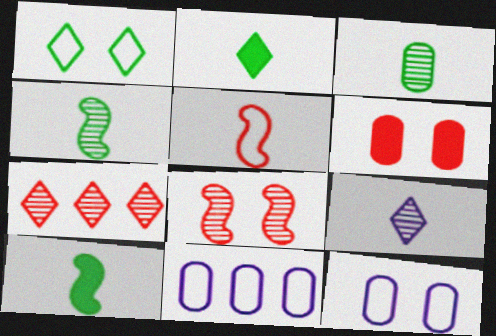[[1, 5, 11], 
[2, 8, 11], 
[3, 6, 11], 
[5, 6, 7], 
[7, 10, 12]]